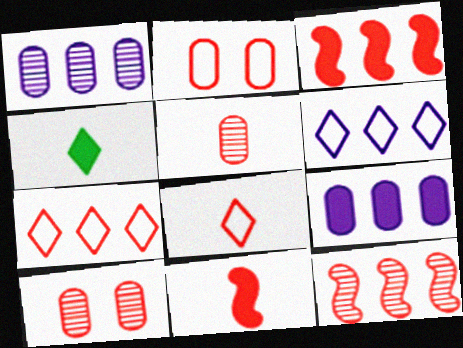[[3, 8, 10], 
[5, 8, 11], 
[7, 10, 11]]